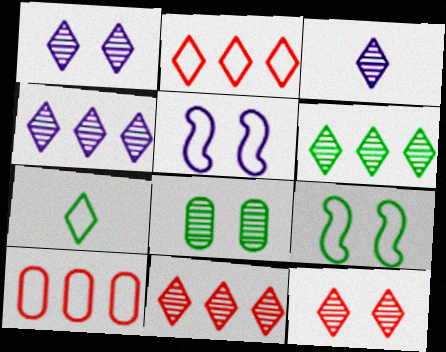[[1, 3, 4], 
[3, 6, 12], 
[4, 6, 11], 
[5, 7, 10]]